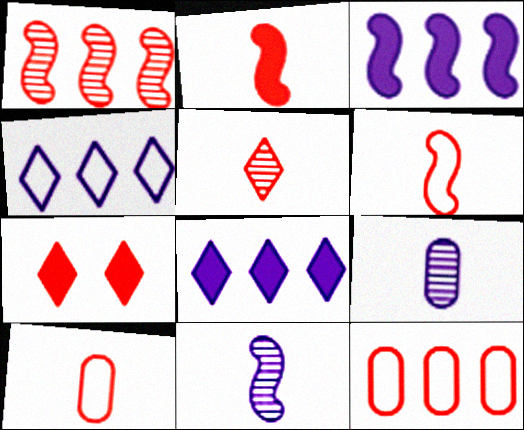[[1, 7, 10], 
[2, 5, 10]]